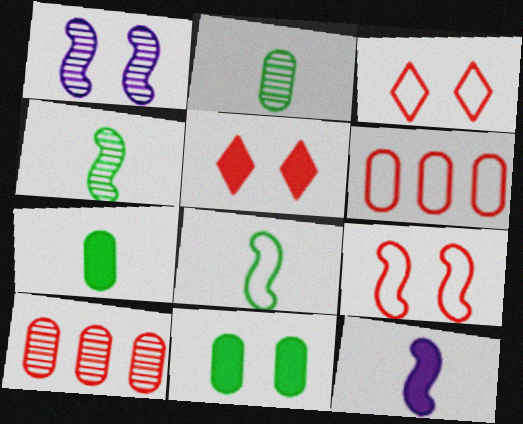[[1, 3, 11]]